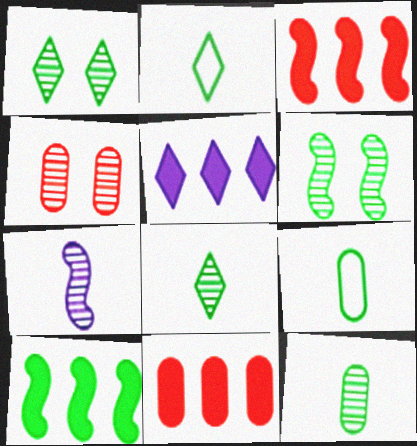[[1, 9, 10], 
[5, 10, 11]]